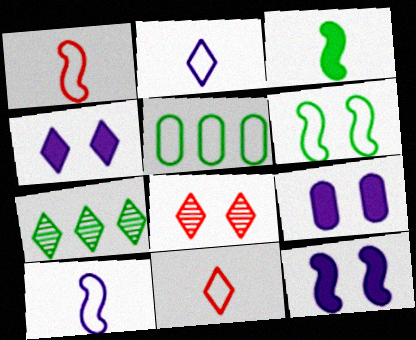[[1, 7, 9], 
[4, 7, 11], 
[4, 9, 12], 
[6, 8, 9]]